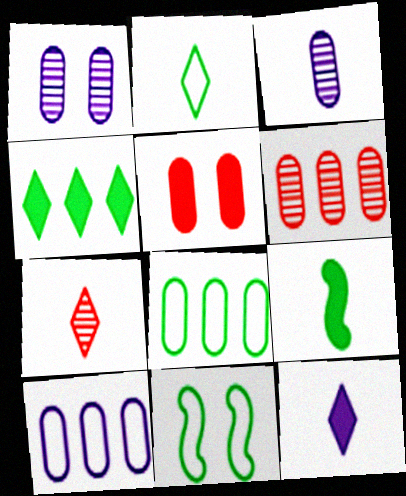[[2, 7, 12], 
[2, 8, 11], 
[3, 5, 8], 
[6, 11, 12]]